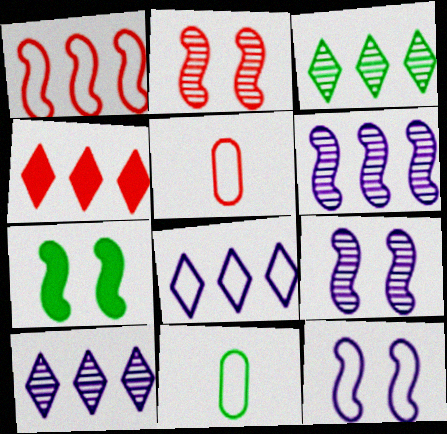[[2, 4, 5], 
[2, 7, 12], 
[3, 4, 8], 
[3, 7, 11], 
[4, 9, 11], 
[5, 7, 10]]